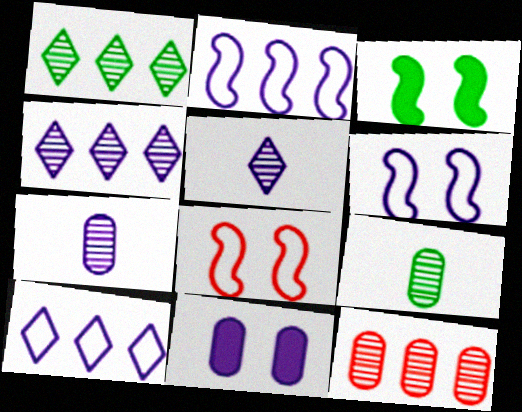[[2, 5, 11]]